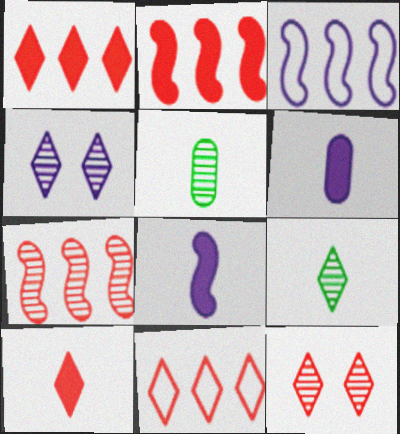[[3, 4, 6], 
[4, 5, 7], 
[10, 11, 12]]